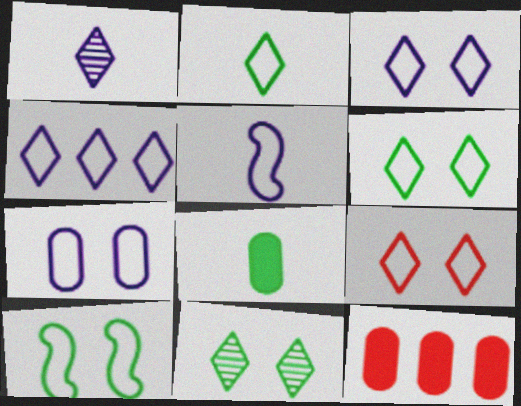[[1, 10, 12], 
[2, 4, 9], 
[3, 6, 9], 
[4, 5, 7], 
[5, 11, 12], 
[7, 9, 10]]